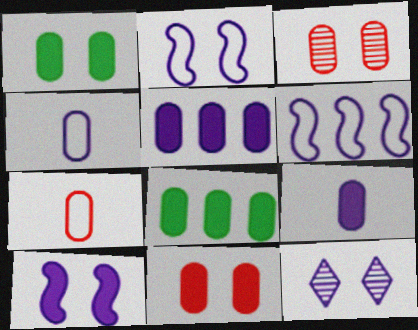[[3, 4, 8], 
[6, 9, 12], 
[8, 9, 11]]